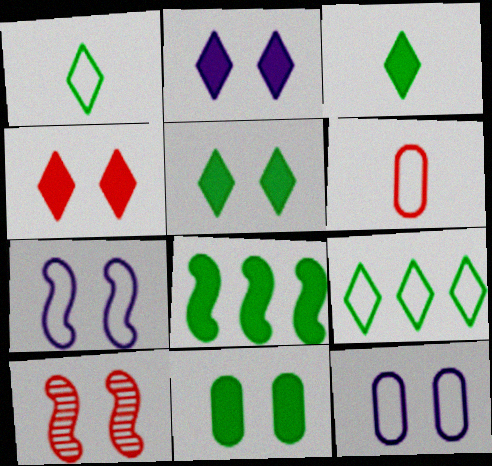[[2, 4, 5], 
[3, 8, 11], 
[5, 10, 12], 
[6, 7, 9]]